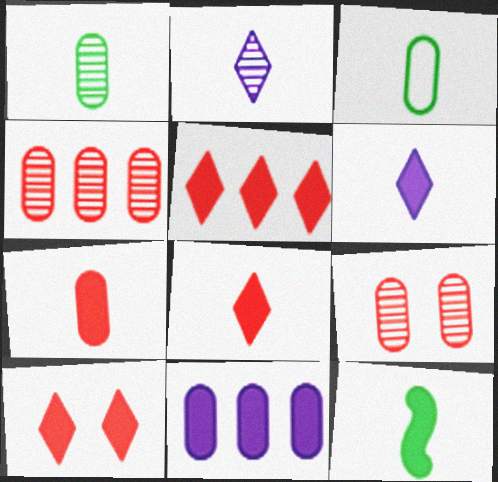[[3, 9, 11], 
[5, 8, 10], 
[6, 7, 12], 
[10, 11, 12]]